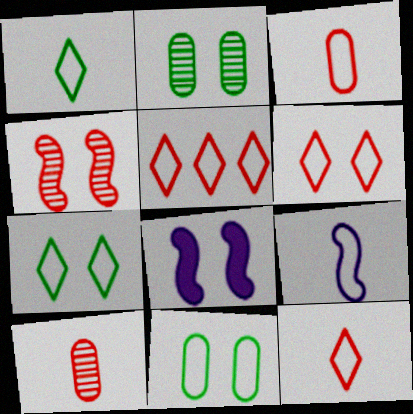[[1, 3, 9], 
[2, 6, 8], 
[5, 6, 12], 
[5, 9, 11]]